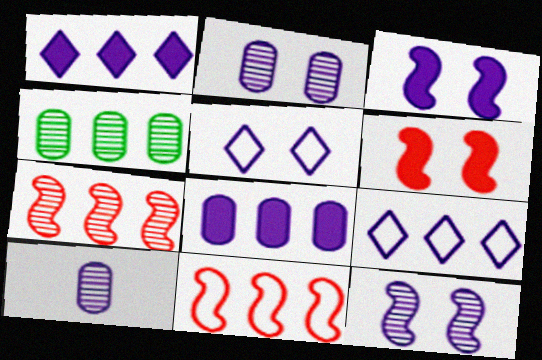[[1, 4, 11], 
[2, 3, 5], 
[3, 9, 10]]